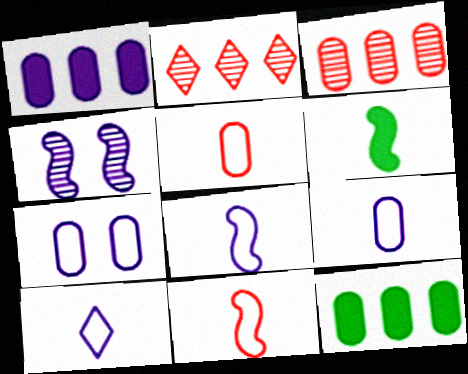[[1, 4, 10], 
[2, 6, 7], 
[8, 9, 10]]